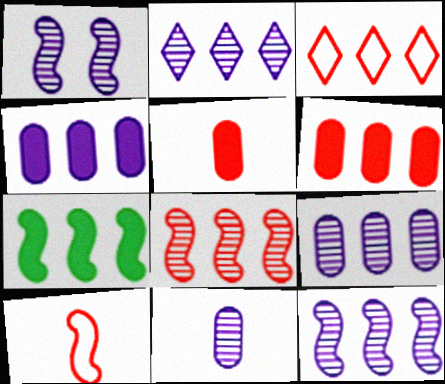[[1, 2, 11], 
[1, 7, 10], 
[2, 9, 12], 
[3, 6, 8], 
[3, 7, 9]]